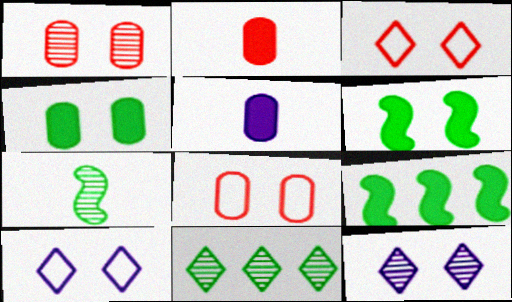[[1, 6, 10], 
[6, 8, 12]]